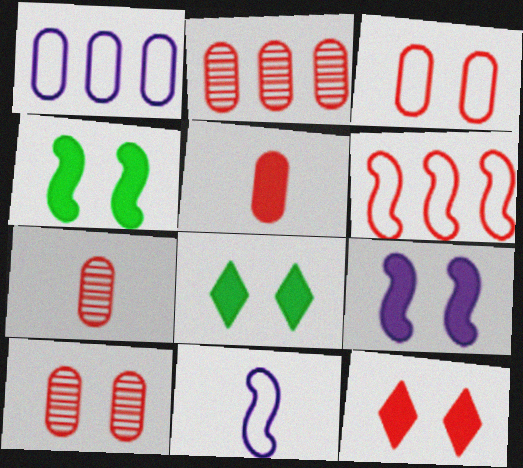[[2, 3, 5], 
[2, 7, 10], 
[2, 8, 11], 
[6, 7, 12]]